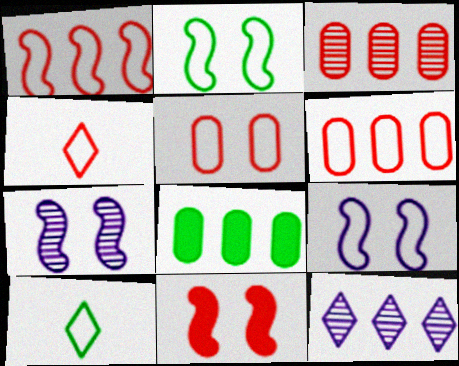[[1, 4, 5], 
[1, 8, 12], 
[2, 7, 11], 
[3, 4, 11], 
[4, 7, 8], 
[6, 9, 10]]